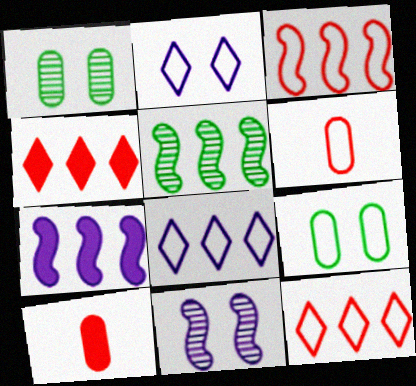[[2, 5, 10], 
[3, 5, 7]]